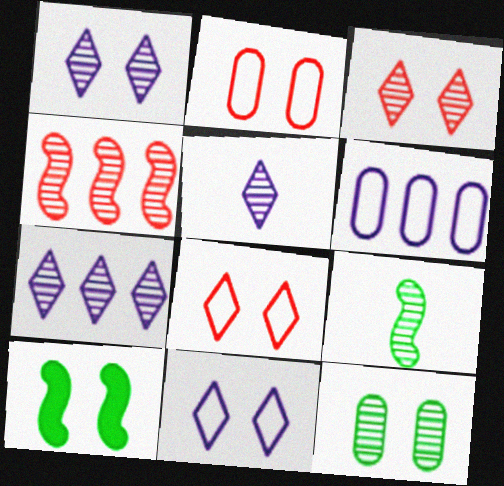[[1, 2, 10], 
[1, 5, 7], 
[4, 5, 12]]